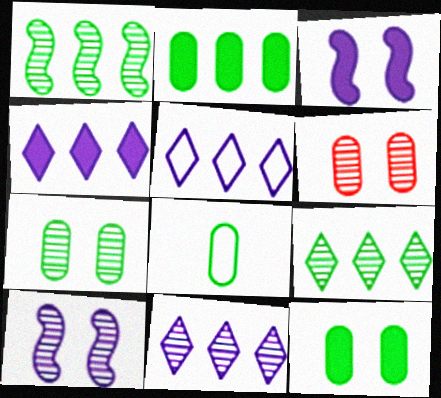[[2, 7, 8], 
[4, 5, 11]]